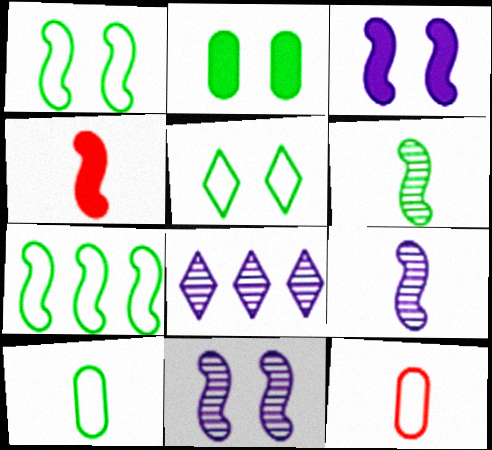[[4, 7, 11], 
[5, 7, 10]]